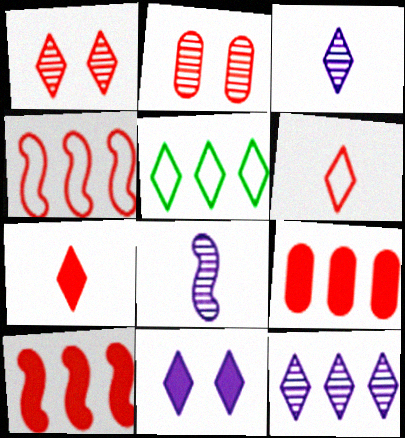[[2, 4, 7], 
[2, 6, 10]]